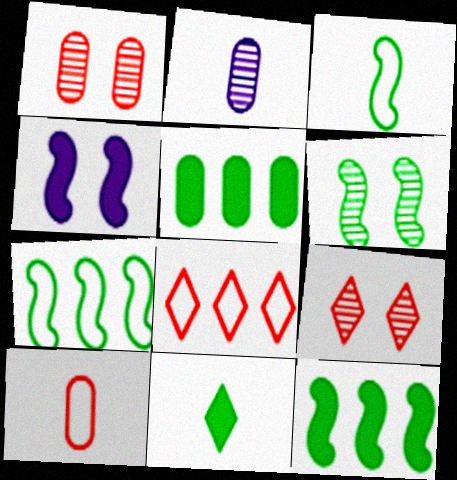[[3, 6, 12]]